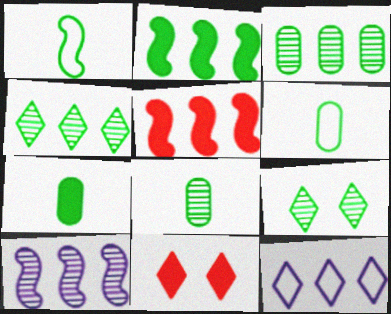[[2, 6, 9], 
[3, 5, 12], 
[6, 7, 8], 
[6, 10, 11]]